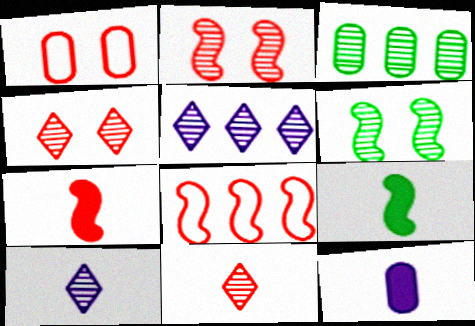[[1, 3, 12], 
[1, 5, 9], 
[2, 3, 10], 
[2, 7, 8]]